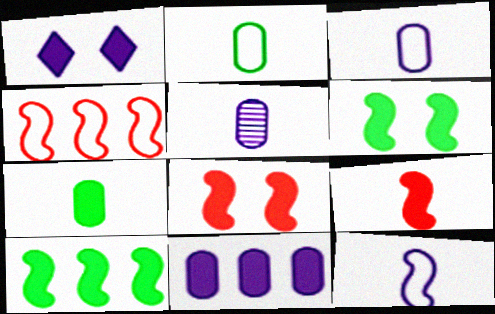[]